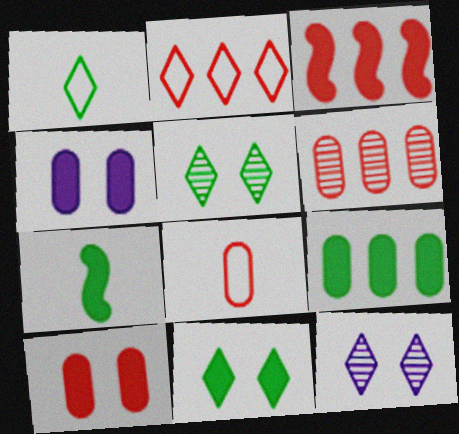[[2, 3, 6], 
[6, 8, 10], 
[7, 9, 11]]